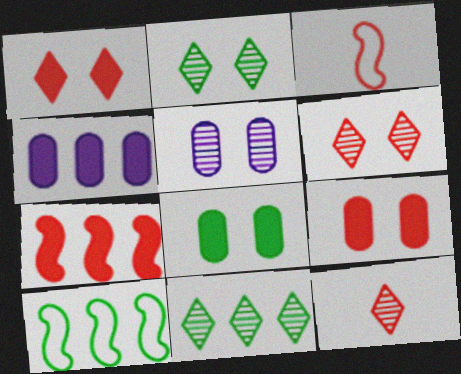[[2, 3, 4]]